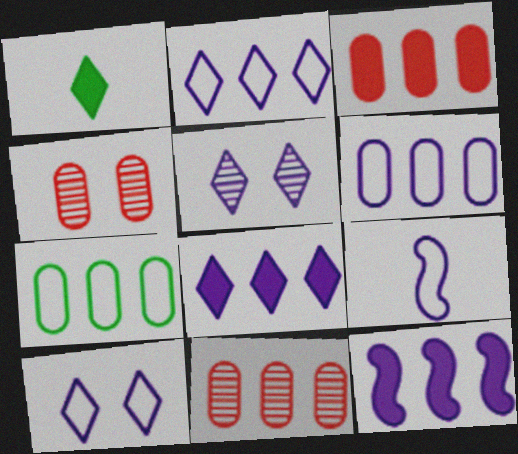[[6, 9, 10]]